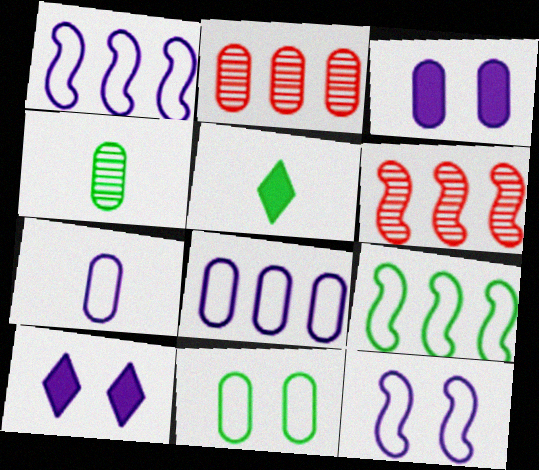[[2, 5, 12]]